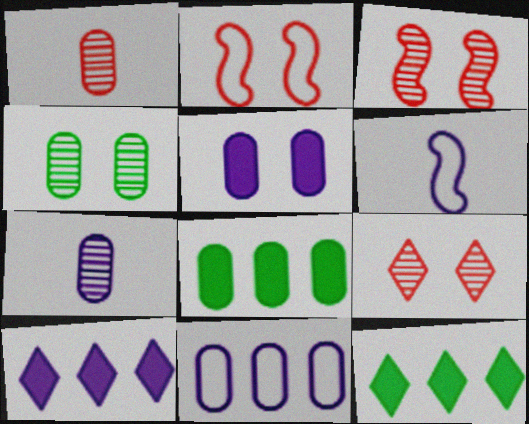[[2, 7, 12], 
[5, 7, 11], 
[6, 8, 9]]